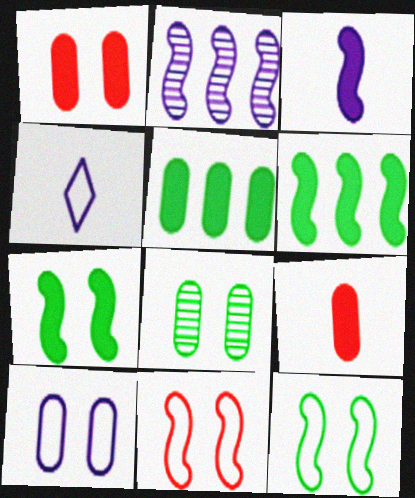[[1, 8, 10]]